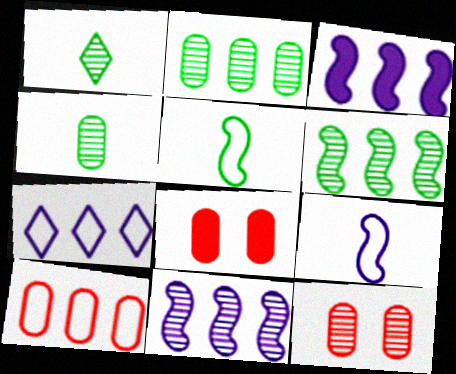[[1, 11, 12]]